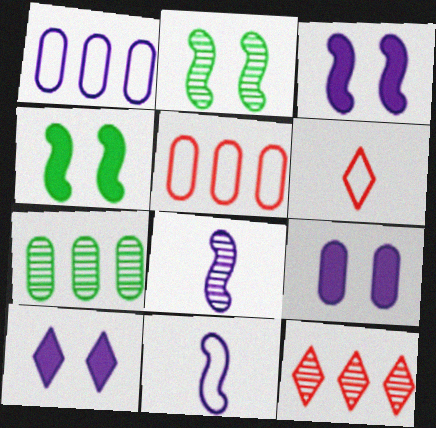[[1, 8, 10], 
[3, 6, 7], 
[3, 9, 10]]